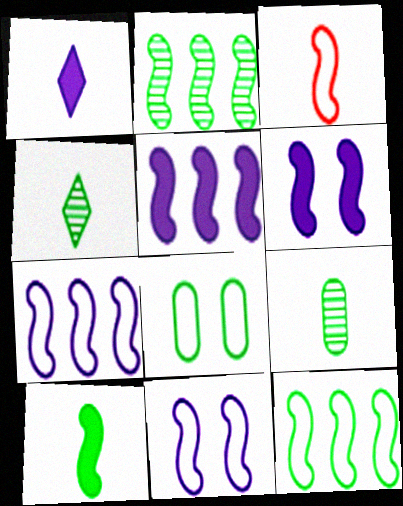[[1, 3, 9], 
[2, 3, 6], 
[3, 11, 12]]